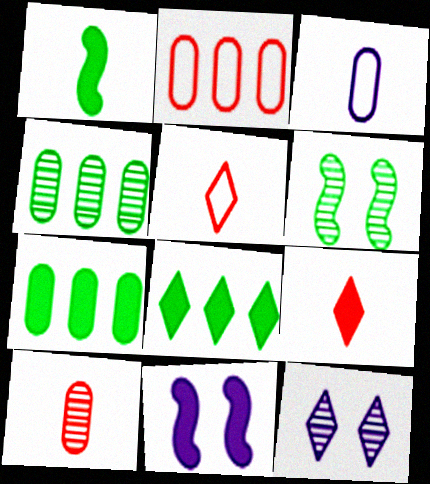[[1, 2, 12], 
[4, 5, 11], 
[5, 8, 12], 
[7, 9, 11]]